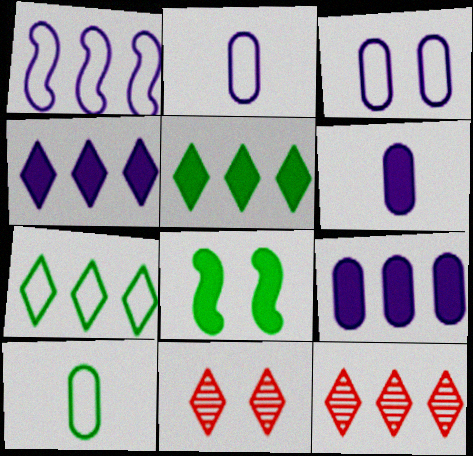[[2, 8, 12], 
[3, 8, 11], 
[4, 7, 12]]